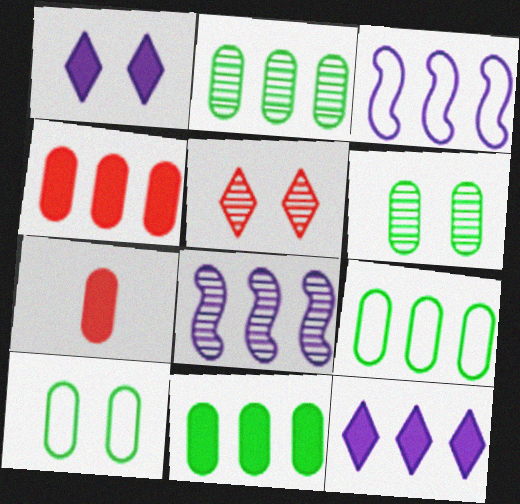[[2, 9, 11]]